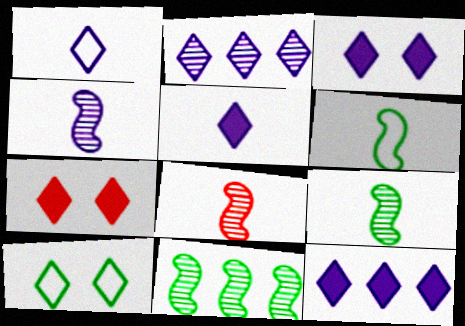[[1, 2, 3], 
[3, 5, 12], 
[4, 8, 9]]